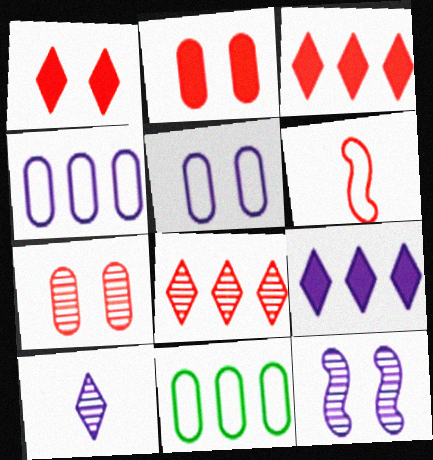[[2, 6, 8], 
[3, 6, 7]]